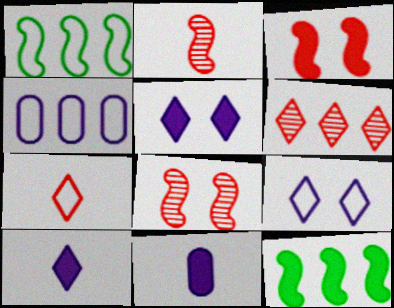[[4, 6, 12]]